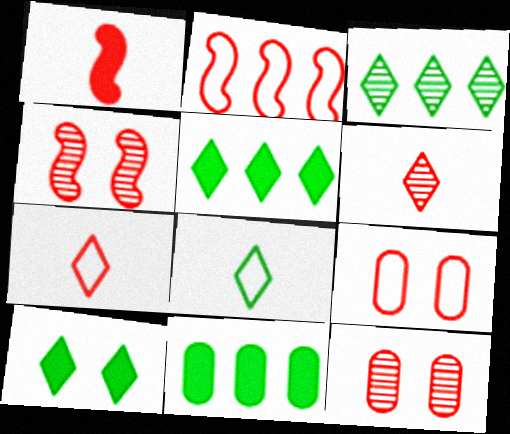[[1, 2, 4], 
[2, 7, 9], 
[3, 8, 10]]